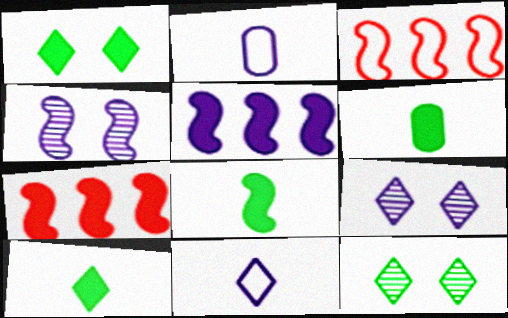[[2, 5, 9], 
[2, 7, 12], 
[3, 4, 8], 
[3, 6, 9], 
[6, 8, 10]]